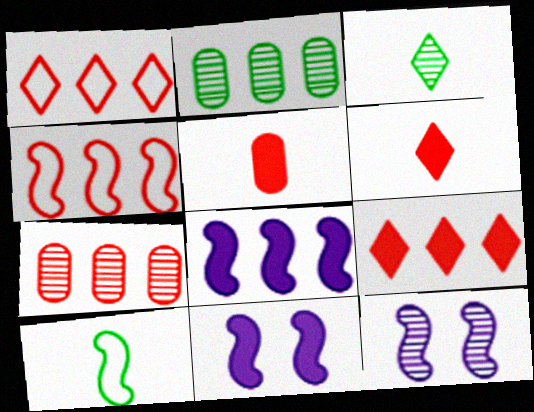[[1, 2, 8], 
[3, 7, 12], 
[4, 7, 9]]